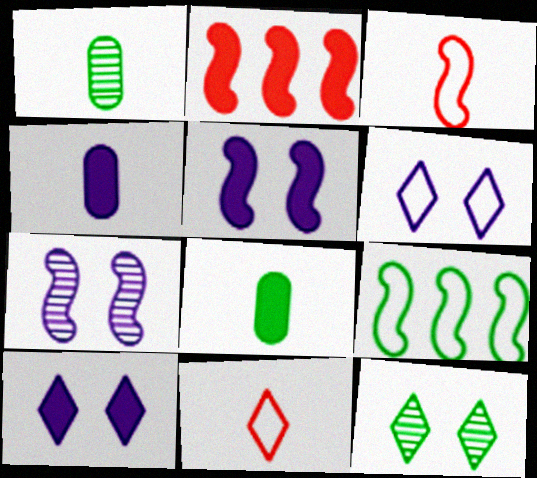[[1, 2, 6], 
[2, 8, 10], 
[8, 9, 12]]